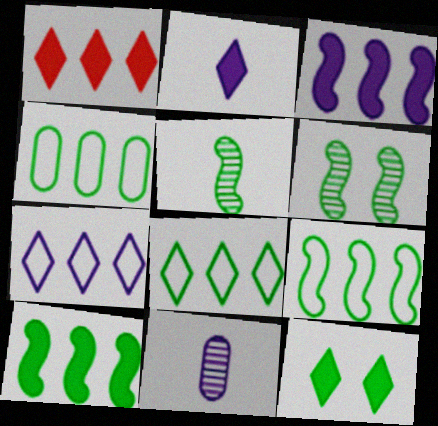[[1, 2, 12], 
[4, 5, 12], 
[4, 8, 9]]